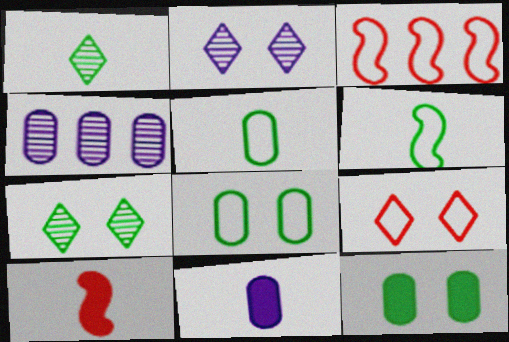[[3, 7, 11]]